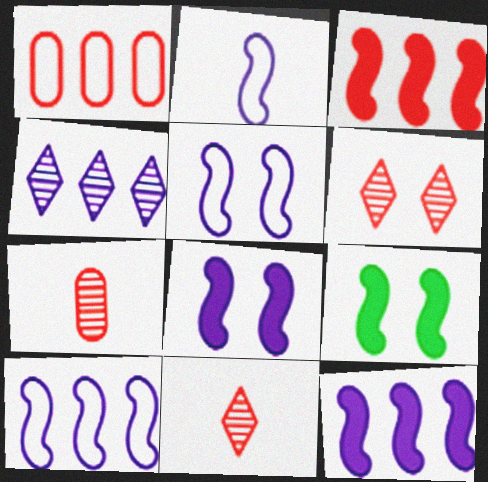[[2, 5, 10]]